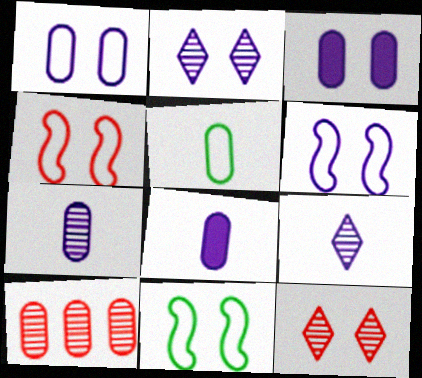[[2, 3, 6], 
[3, 5, 10], 
[3, 11, 12], 
[4, 6, 11]]